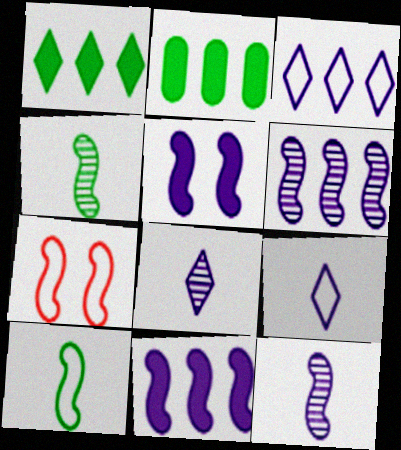[[2, 7, 8], 
[4, 7, 11]]